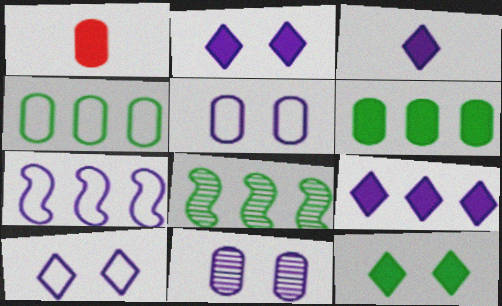[[1, 4, 11], 
[1, 8, 10], 
[2, 3, 9], 
[3, 7, 11]]